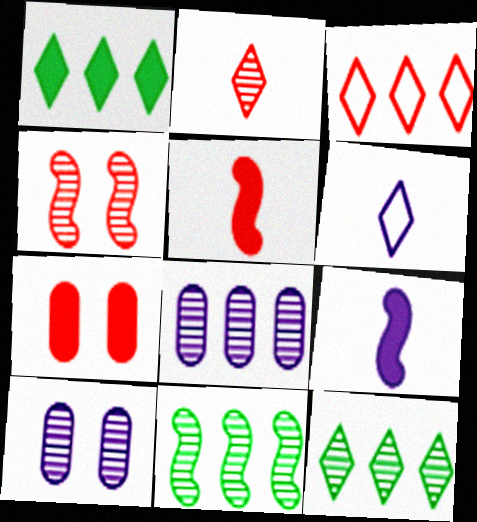[[1, 7, 9], 
[2, 10, 11], 
[6, 7, 11]]